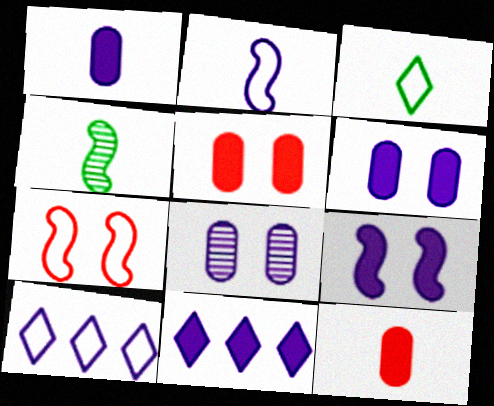[[1, 9, 11], 
[2, 8, 11], 
[4, 5, 10]]